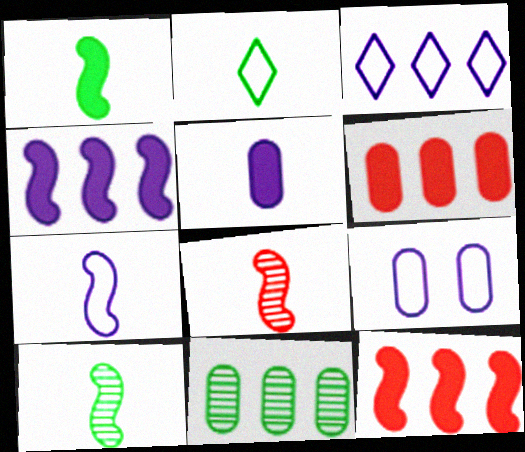[[1, 7, 8], 
[2, 5, 8], 
[3, 7, 9], 
[3, 11, 12]]